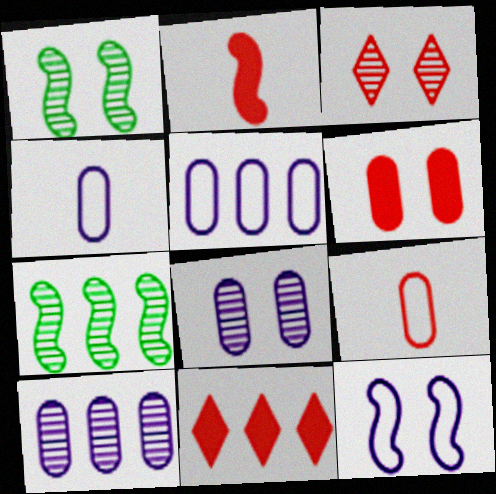[[1, 3, 8], 
[1, 4, 11], 
[2, 6, 11], 
[2, 7, 12], 
[5, 7, 11]]